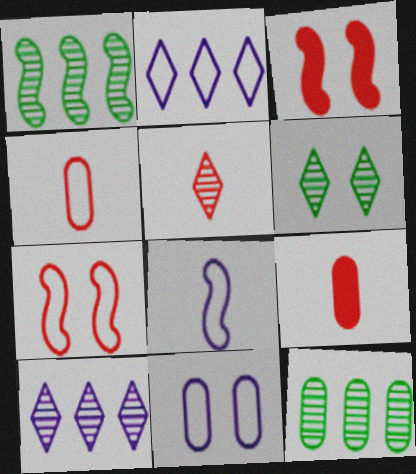[[1, 3, 8], 
[2, 8, 11], 
[3, 6, 11], 
[5, 6, 10], 
[9, 11, 12]]